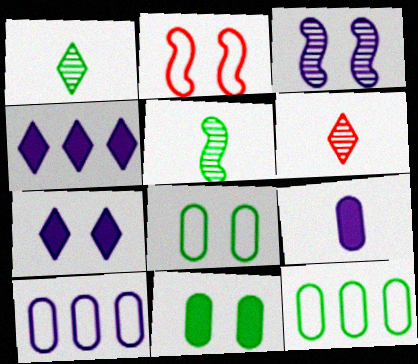[]